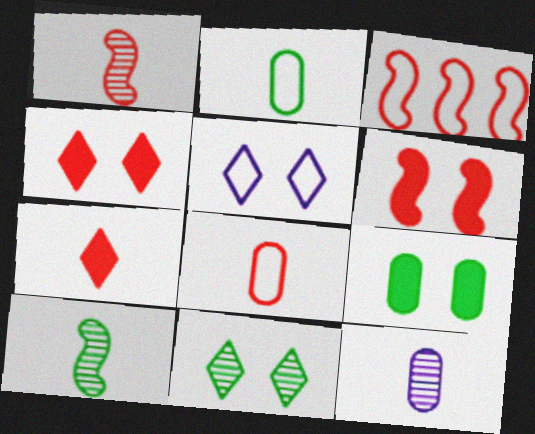[[1, 3, 6], 
[1, 7, 8], 
[2, 3, 5], 
[4, 5, 11]]